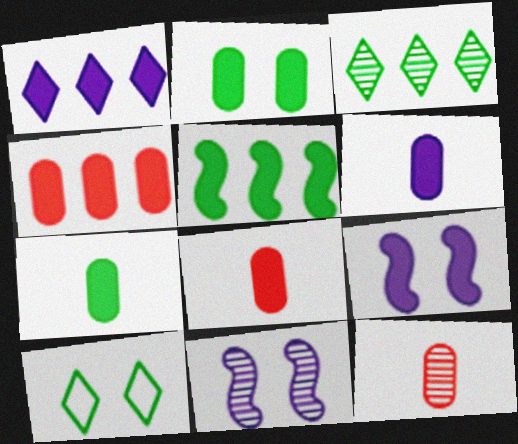[[1, 4, 5], 
[1, 6, 9], 
[2, 4, 6], 
[3, 11, 12], 
[6, 7, 8]]